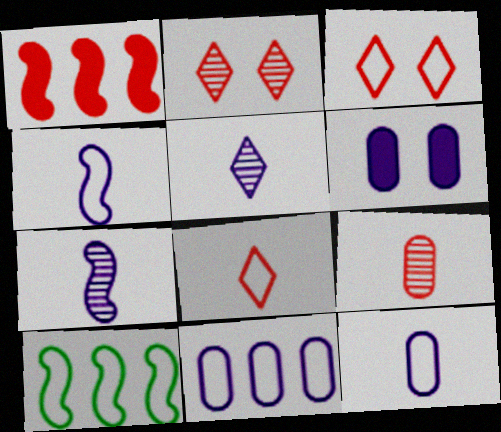[[1, 3, 9], 
[3, 10, 12]]